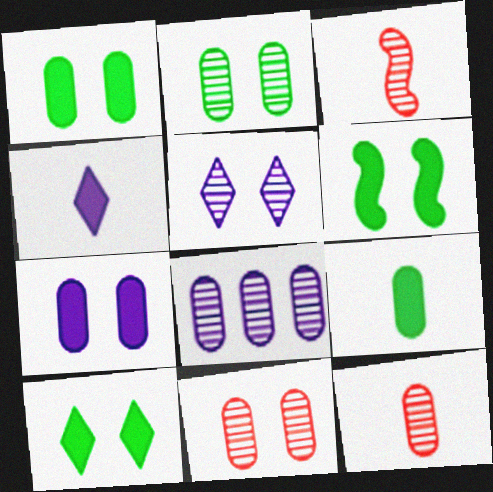[[1, 6, 10], 
[2, 8, 12]]